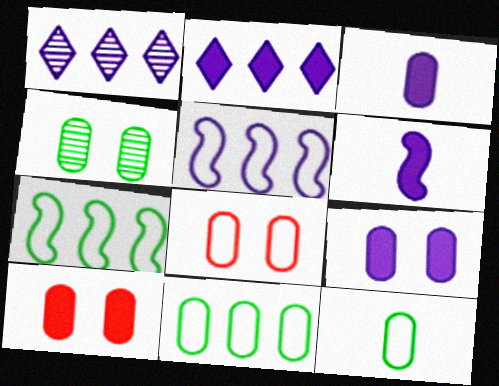[[2, 6, 9], 
[4, 8, 9]]